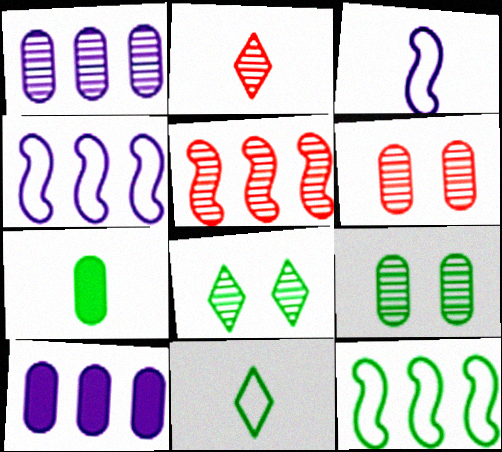[[2, 3, 7], 
[2, 5, 6], 
[7, 8, 12]]